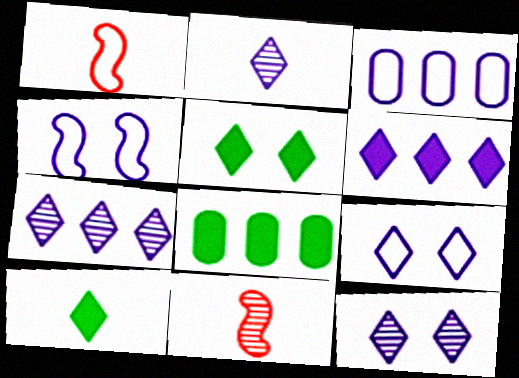[[1, 8, 12], 
[2, 6, 9], 
[2, 7, 12], 
[3, 5, 11], 
[8, 9, 11]]